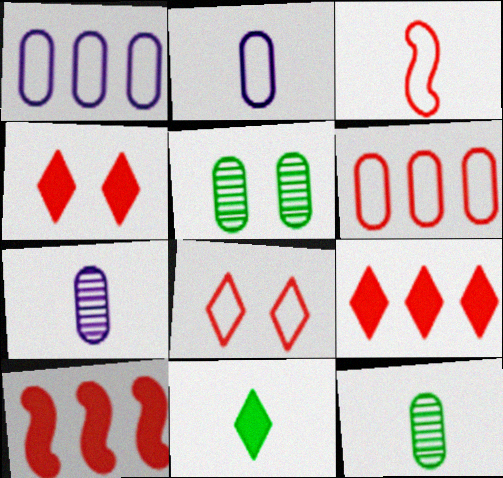[[3, 6, 8], 
[3, 7, 11]]